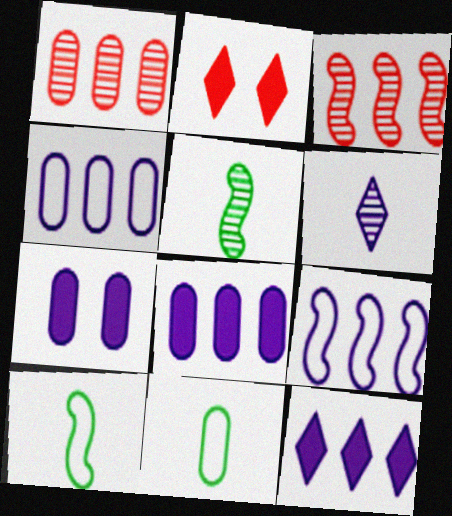[[1, 7, 11], 
[2, 4, 5], 
[6, 7, 9]]